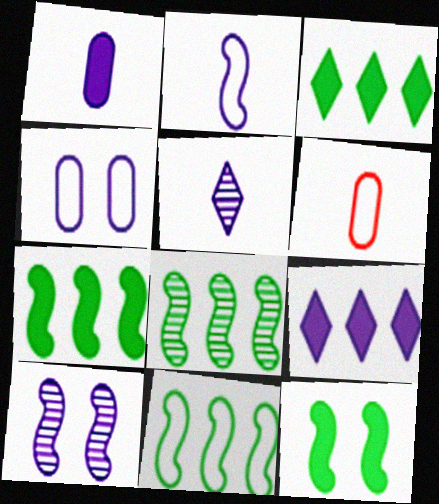[[1, 2, 5], 
[3, 6, 10], 
[7, 8, 11]]